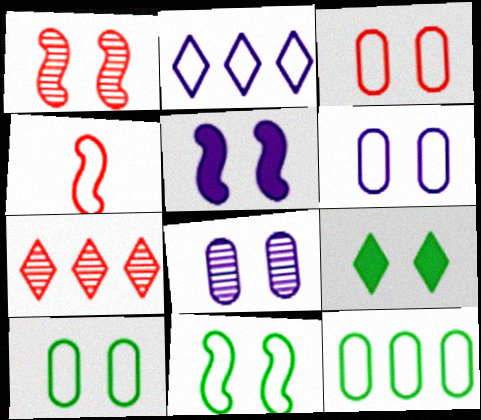[[1, 5, 11], 
[1, 6, 9], 
[2, 4, 10], 
[3, 6, 10]]